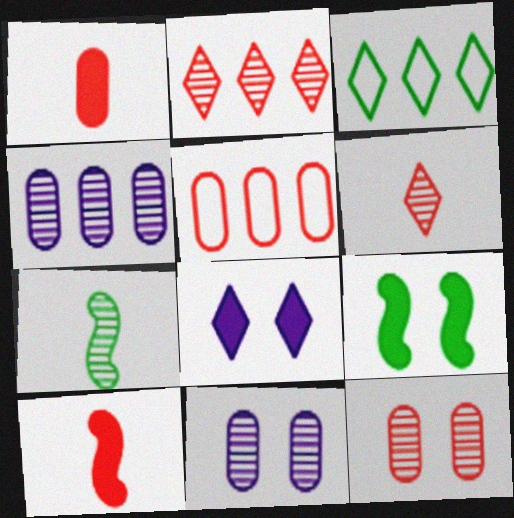[[1, 5, 12], 
[2, 7, 11], 
[3, 6, 8], 
[3, 10, 11], 
[5, 7, 8]]